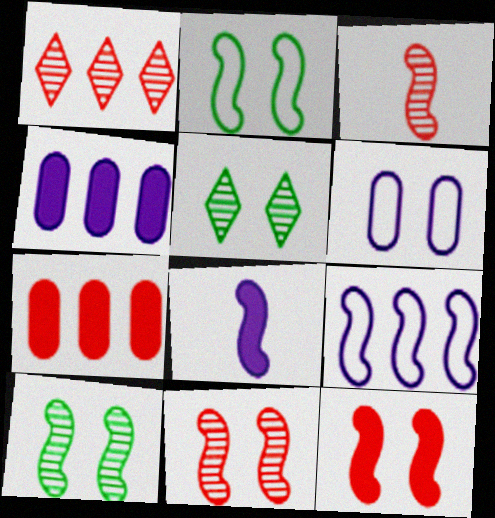[[5, 6, 12]]